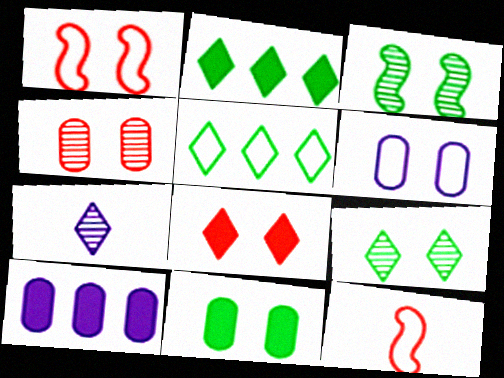[[1, 4, 8], 
[3, 6, 8], 
[4, 6, 11], 
[5, 6, 12], 
[5, 7, 8], 
[9, 10, 12]]